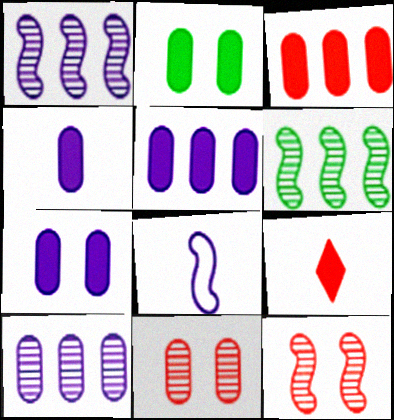[[2, 3, 4], 
[4, 5, 7]]